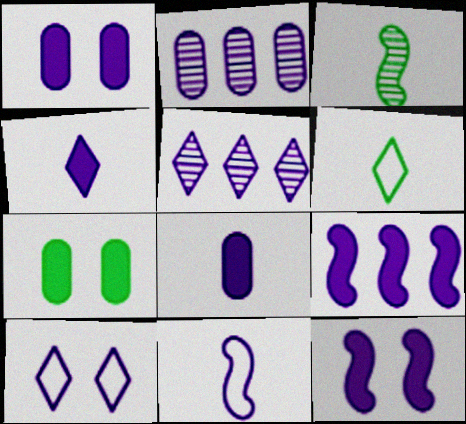[[1, 4, 9], 
[1, 5, 11], 
[4, 5, 10]]